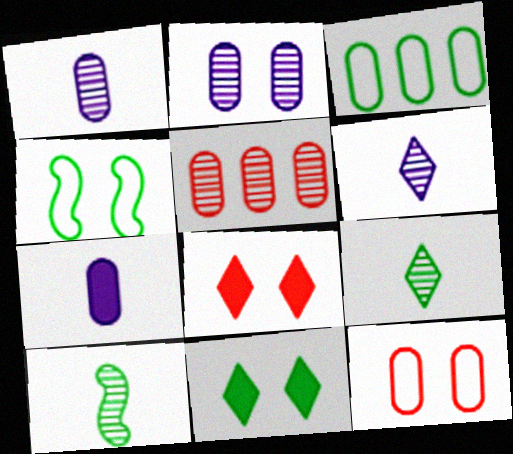[[2, 4, 8], 
[3, 10, 11]]